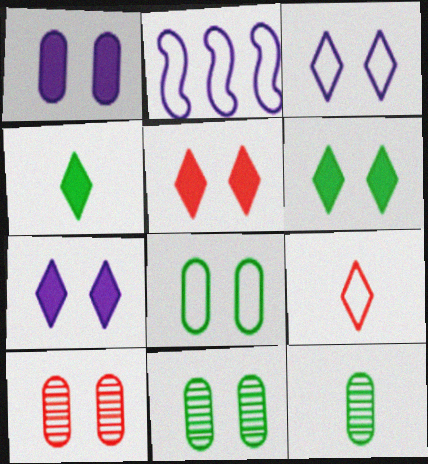[[1, 8, 10], 
[2, 4, 10], 
[2, 5, 12], 
[2, 8, 9], 
[5, 6, 7]]